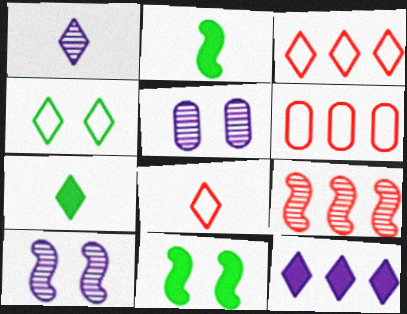[[1, 6, 11], 
[1, 7, 8], 
[2, 3, 5], 
[6, 7, 10]]